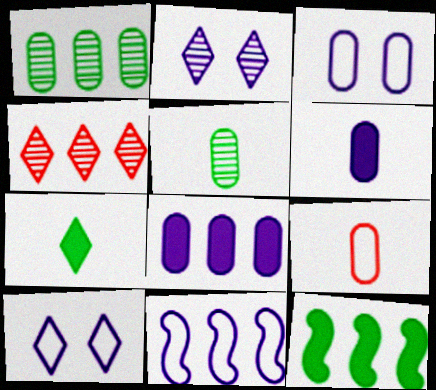[[2, 6, 11], 
[2, 9, 12], 
[4, 7, 10], 
[5, 6, 9]]